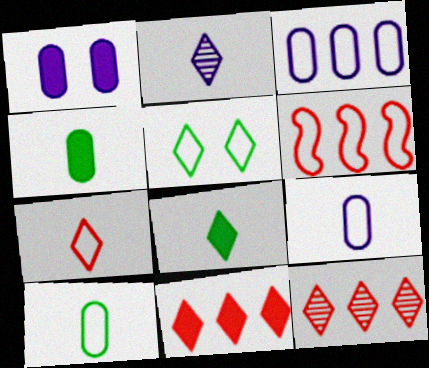[[2, 5, 11], 
[2, 7, 8], 
[5, 6, 9]]